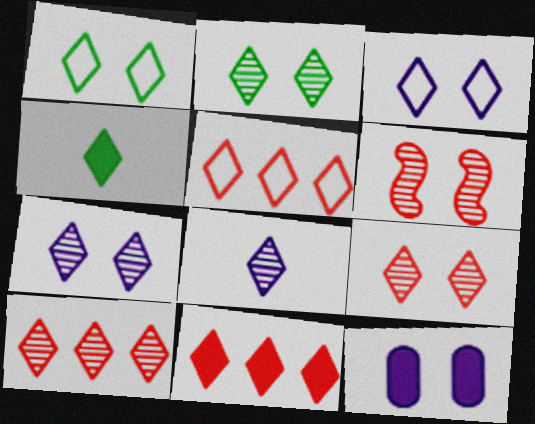[[1, 6, 12], 
[1, 8, 11], 
[2, 7, 9], 
[2, 8, 10], 
[3, 4, 10], 
[4, 5, 7], 
[5, 10, 11]]